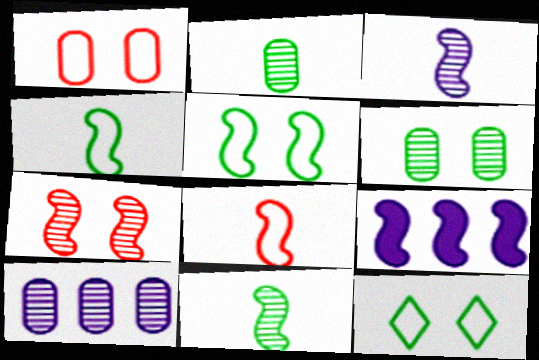[[4, 7, 9]]